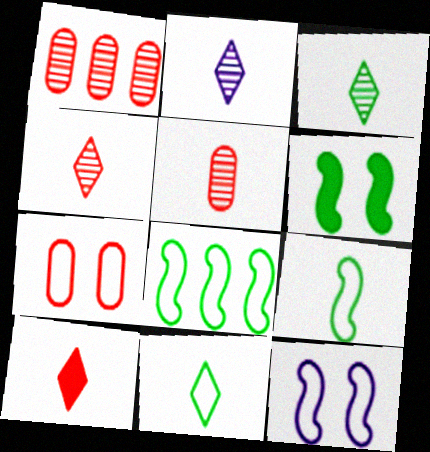[[2, 3, 4], 
[2, 10, 11]]